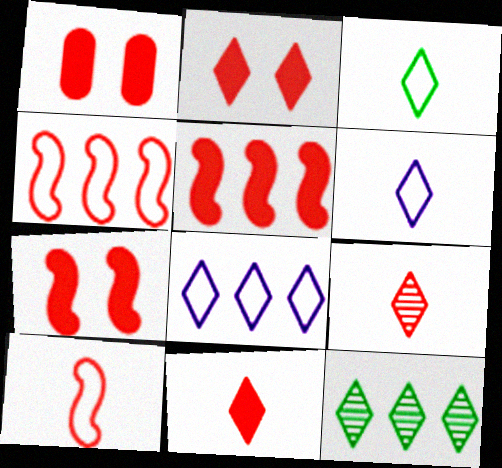[[1, 2, 7], 
[1, 4, 9], 
[1, 5, 11], 
[2, 6, 12]]